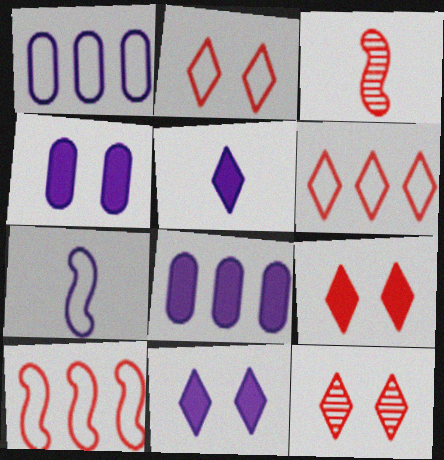[[2, 9, 12]]